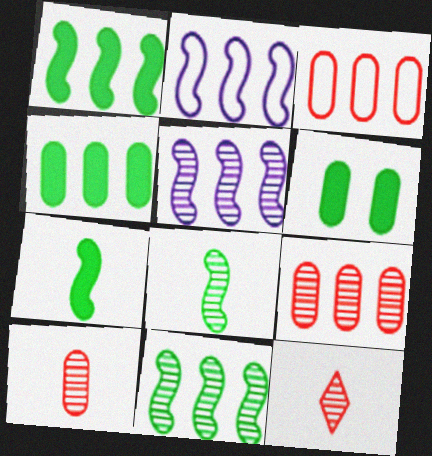[[2, 6, 12]]